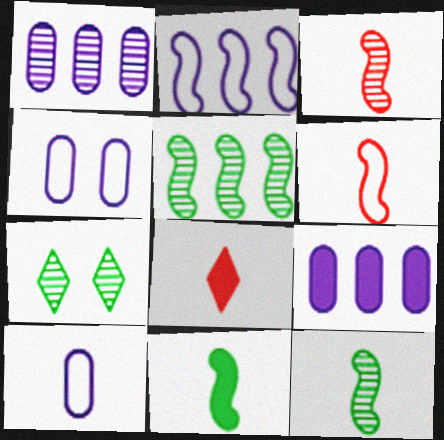[[1, 3, 7], 
[4, 5, 8], 
[6, 7, 9], 
[8, 10, 12]]